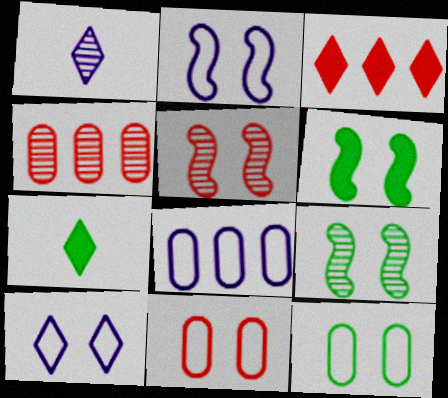[[1, 4, 9], 
[2, 4, 7], 
[2, 5, 6], 
[5, 7, 8]]